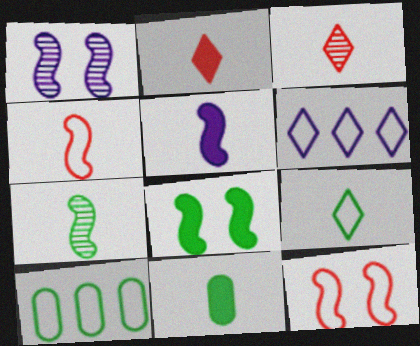[[1, 2, 10], 
[1, 8, 12], 
[2, 5, 11], 
[4, 5, 7], 
[7, 9, 11]]